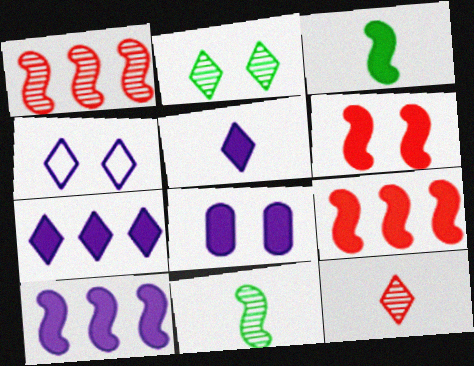[[3, 6, 10], 
[5, 8, 10]]